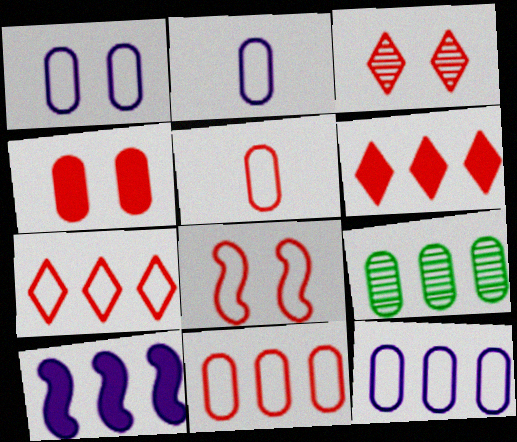[[1, 2, 12], 
[2, 4, 9], 
[3, 4, 8], 
[5, 7, 8], 
[7, 9, 10]]